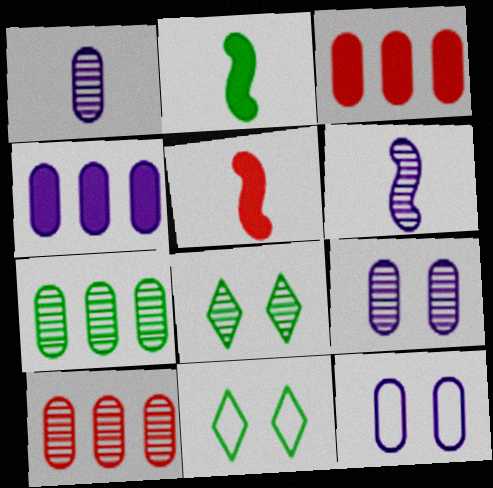[[1, 4, 12], 
[2, 7, 11], 
[3, 6, 11], 
[6, 8, 10]]